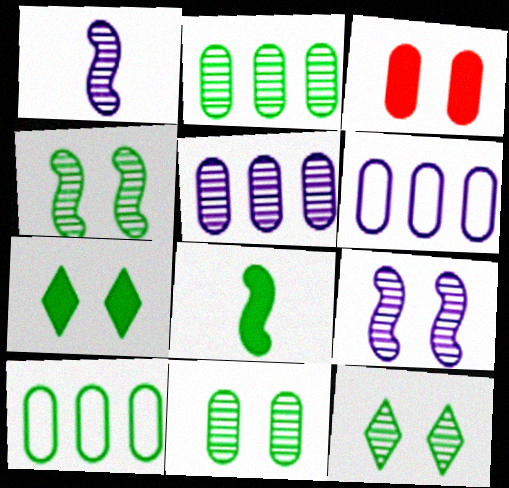[[4, 11, 12], 
[8, 10, 12]]